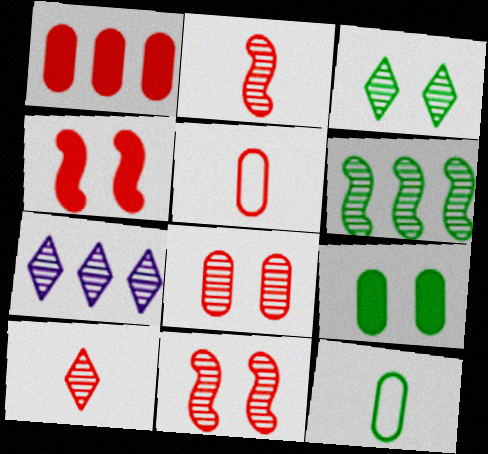[[1, 5, 8], 
[3, 7, 10], 
[4, 7, 12]]